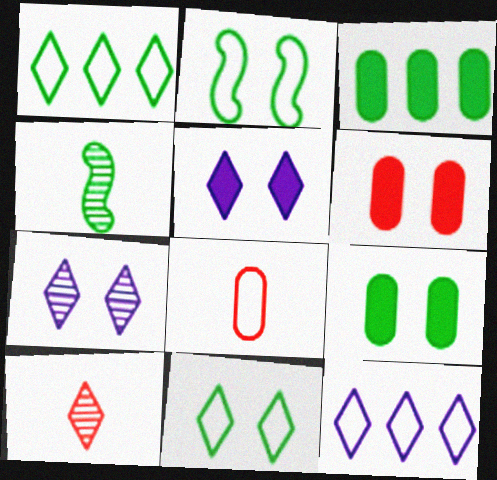[[1, 4, 9], 
[1, 5, 10], 
[2, 6, 7], 
[2, 8, 12], 
[3, 4, 11], 
[4, 6, 12]]